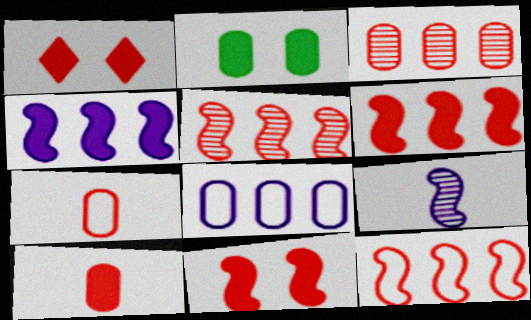[[1, 5, 7], 
[1, 6, 10], 
[5, 6, 12]]